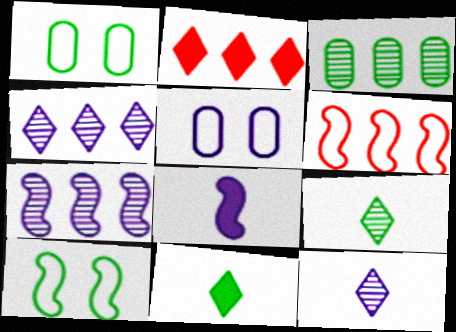[[3, 10, 11], 
[4, 5, 8]]